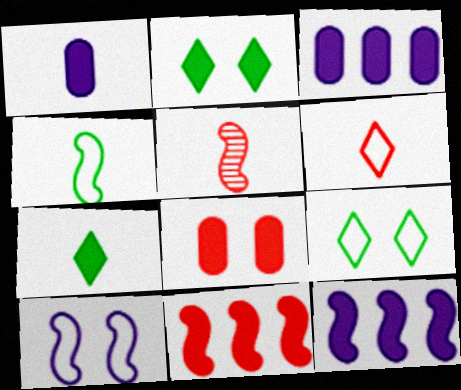[[1, 2, 11], 
[3, 5, 9], 
[7, 8, 12]]